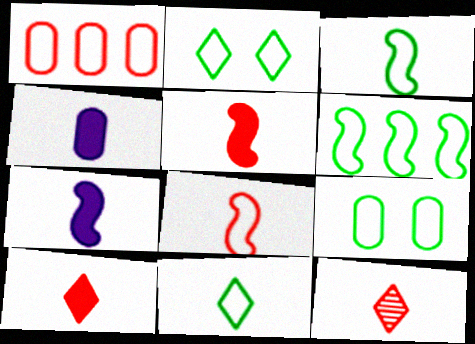[[3, 4, 12], 
[6, 9, 11]]